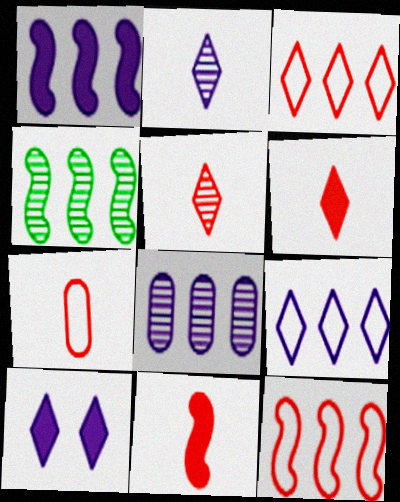[[1, 4, 12], 
[1, 8, 9], 
[2, 9, 10], 
[4, 7, 10], 
[5, 7, 11]]